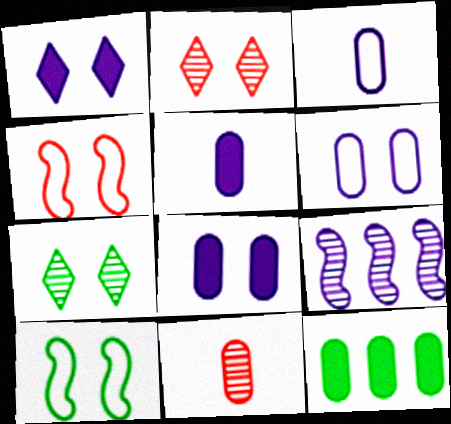[[1, 3, 9], 
[2, 8, 10], 
[4, 7, 8], 
[6, 11, 12], 
[7, 9, 11]]